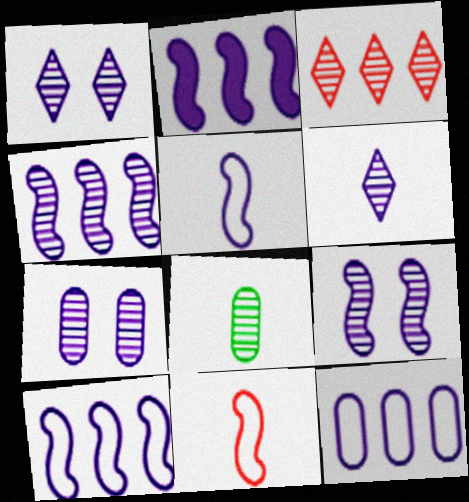[[1, 7, 9], 
[2, 4, 10], 
[2, 5, 9], 
[3, 8, 9], 
[4, 6, 7]]